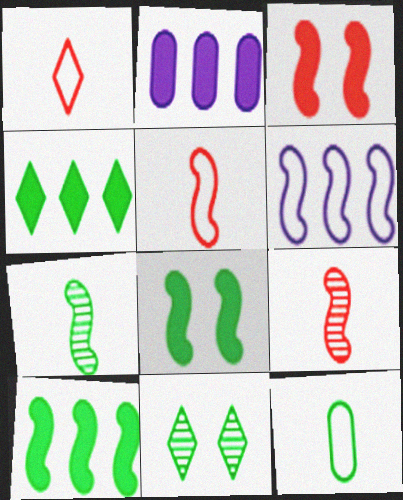[[2, 5, 11], 
[3, 6, 7], 
[6, 8, 9], 
[10, 11, 12]]